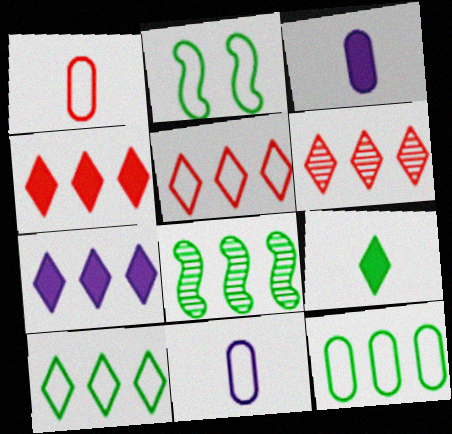[[2, 3, 6], 
[2, 5, 11], 
[4, 5, 6], 
[6, 7, 10]]